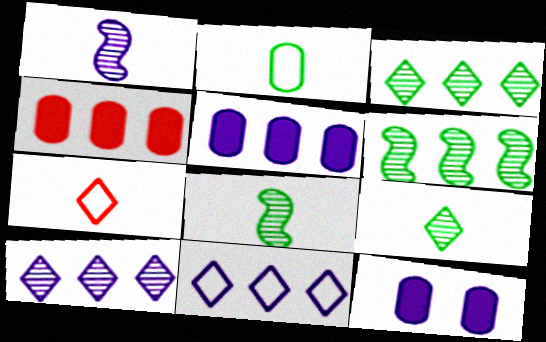[[1, 11, 12], 
[4, 6, 11], 
[6, 7, 12]]